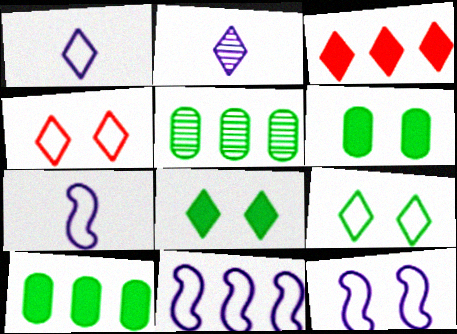[[2, 3, 9], 
[3, 5, 11], 
[7, 11, 12]]